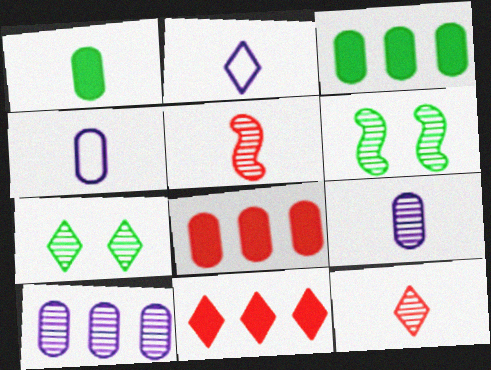[[1, 2, 5], 
[2, 6, 8], 
[2, 7, 11], 
[4, 6, 11], 
[5, 7, 10], 
[6, 10, 12]]